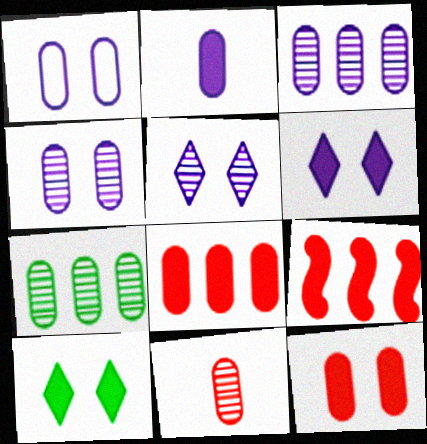[[1, 2, 3], 
[2, 9, 10], 
[4, 7, 11]]